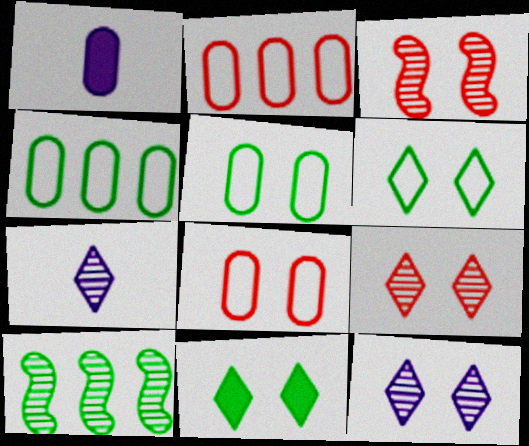[]